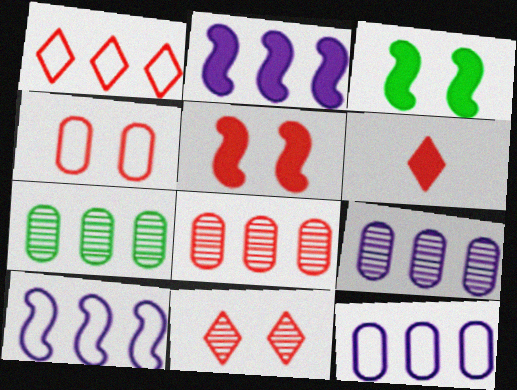[[1, 2, 7], 
[1, 6, 11], 
[4, 5, 11], 
[7, 8, 9]]